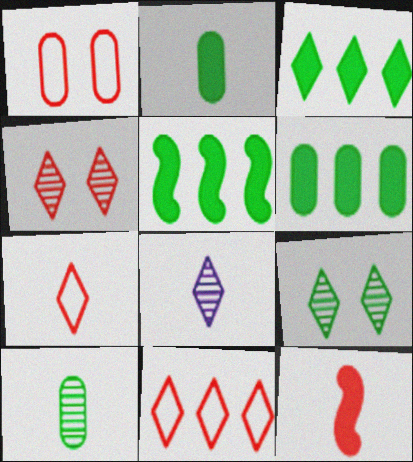[[1, 5, 8], 
[3, 5, 6]]